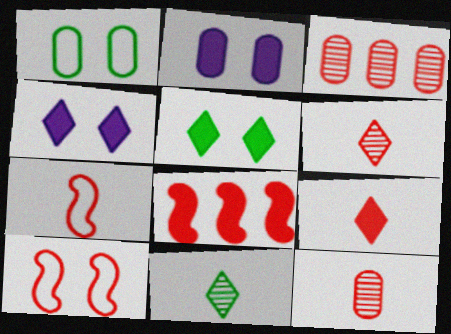[[3, 9, 10], 
[7, 9, 12]]